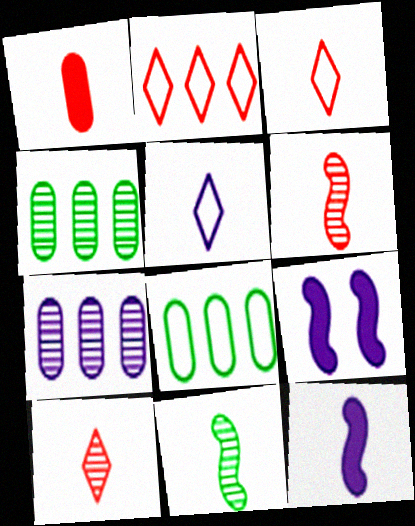[[1, 3, 6], 
[1, 5, 11], 
[3, 4, 9], 
[5, 7, 9], 
[8, 9, 10]]